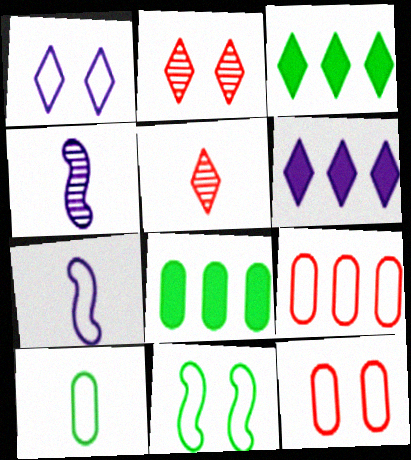[[1, 3, 5], 
[1, 11, 12], 
[2, 7, 8], 
[3, 4, 12]]